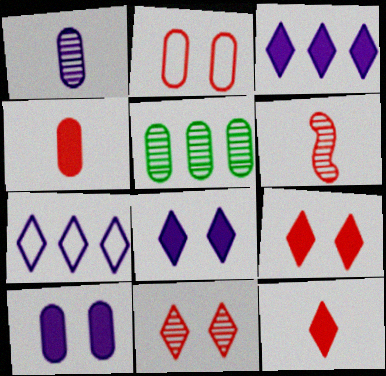[]